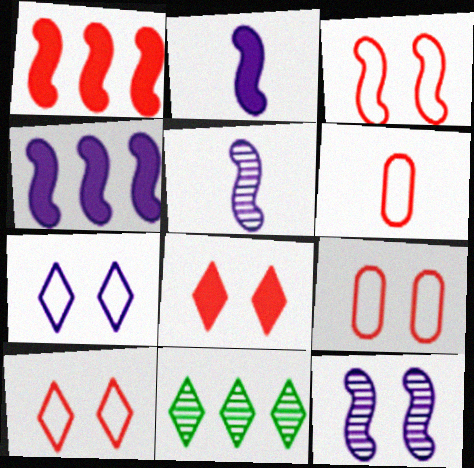[[2, 9, 11], 
[3, 9, 10]]